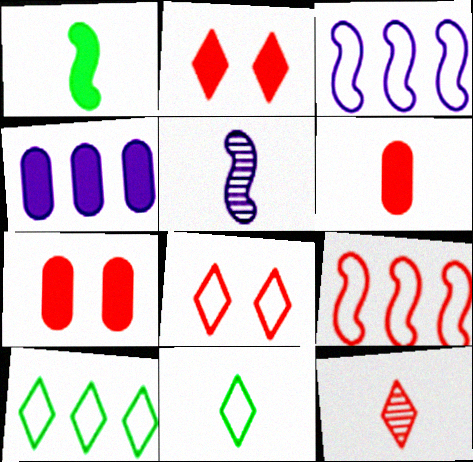[[1, 2, 4], 
[5, 6, 11], 
[5, 7, 10], 
[7, 9, 12]]